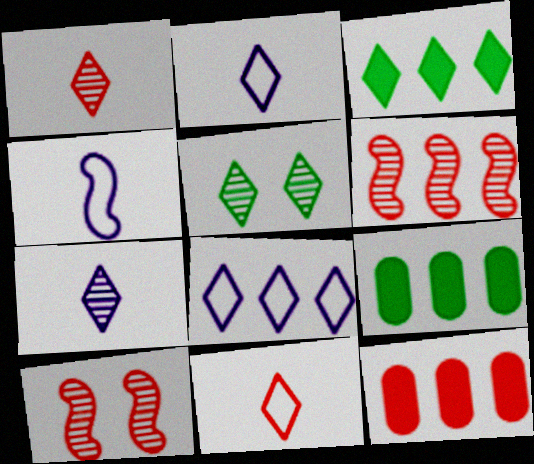[[2, 9, 10], 
[4, 5, 12], 
[6, 8, 9], 
[10, 11, 12]]